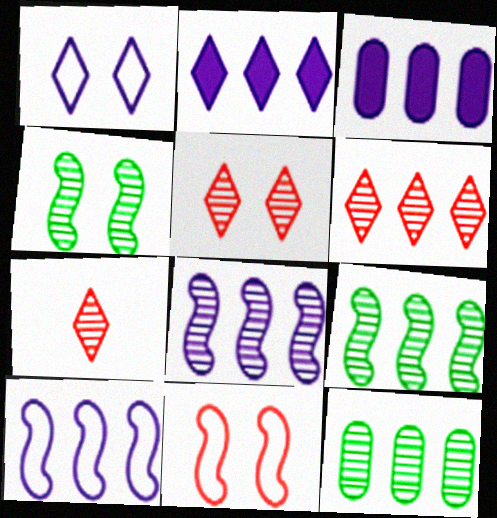[[5, 6, 7], 
[6, 8, 12]]